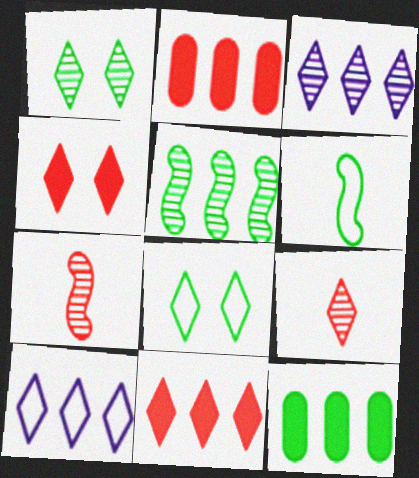[[1, 3, 9], 
[1, 6, 12], 
[2, 5, 10]]